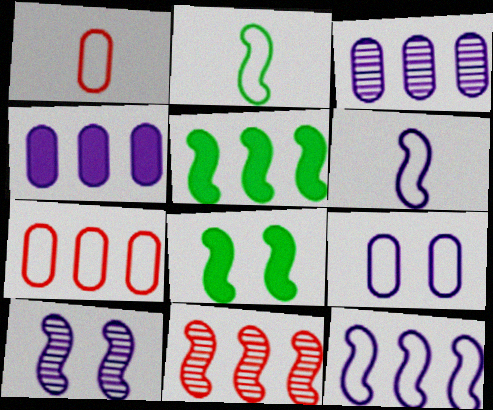[[5, 11, 12], 
[6, 8, 11]]